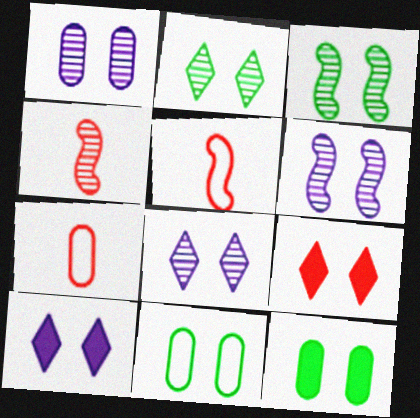[[1, 6, 8], 
[6, 9, 11]]